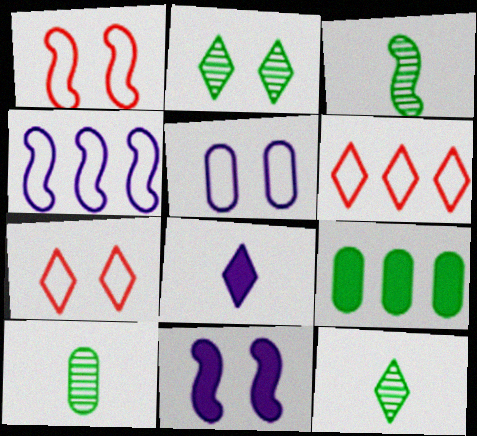[[2, 6, 8], 
[3, 10, 12], 
[6, 10, 11]]